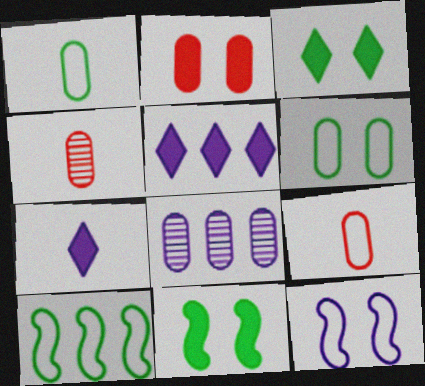[[1, 2, 8], 
[7, 8, 12]]